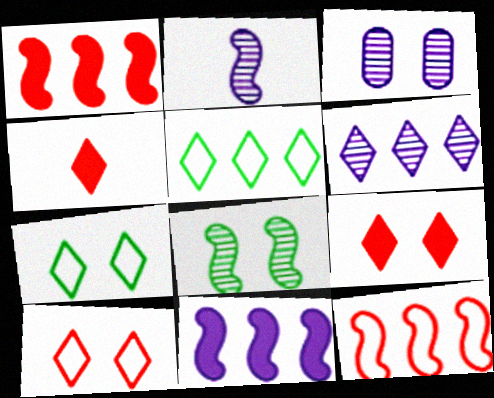[[2, 3, 6], 
[4, 6, 7]]